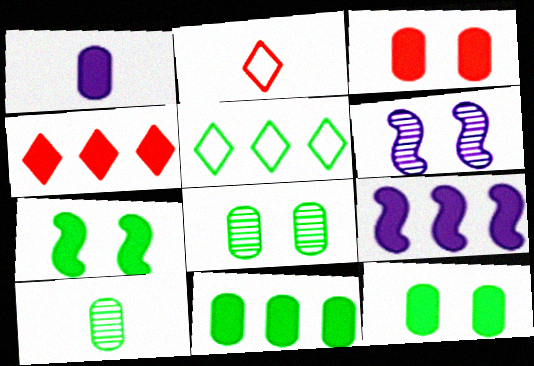[[1, 3, 11], 
[1, 4, 7], 
[2, 6, 11], 
[2, 8, 9], 
[4, 9, 11], 
[5, 7, 10]]